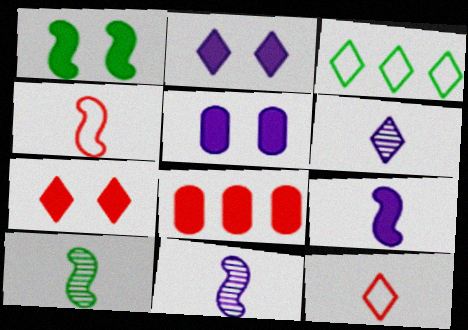[[1, 5, 7], 
[3, 6, 7], 
[4, 9, 10]]